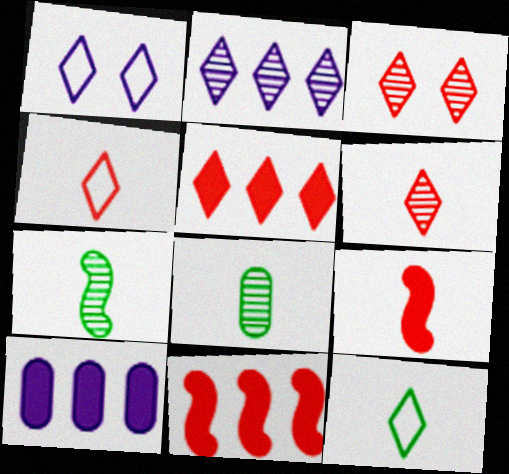[[1, 8, 11], 
[3, 4, 5]]